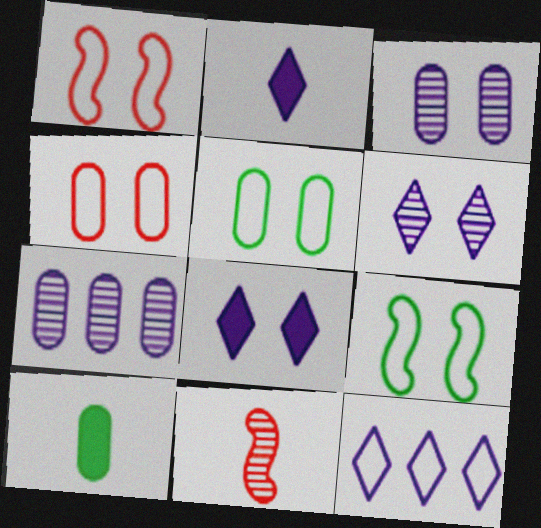[[2, 6, 12], 
[4, 7, 10]]